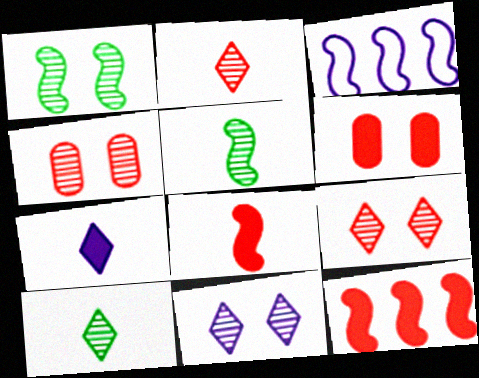[[1, 3, 8], 
[1, 4, 11], 
[3, 6, 10]]